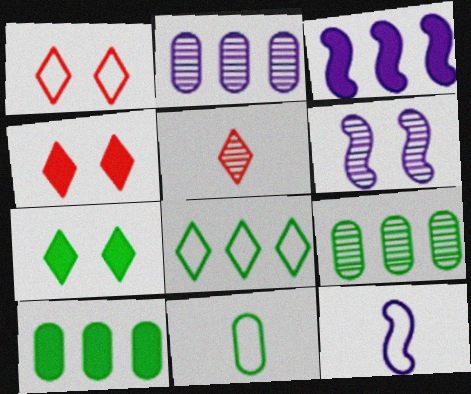[[3, 6, 12], 
[4, 9, 12], 
[5, 6, 9]]